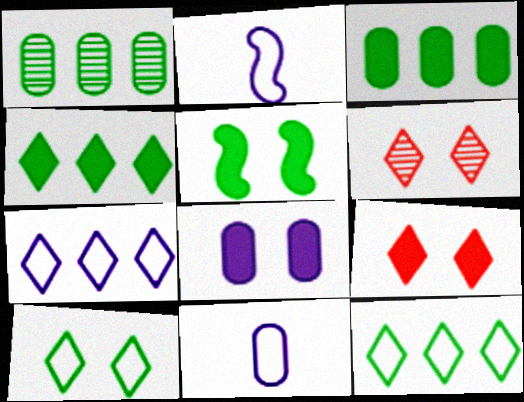[[1, 2, 9], 
[2, 3, 6], 
[5, 8, 9]]